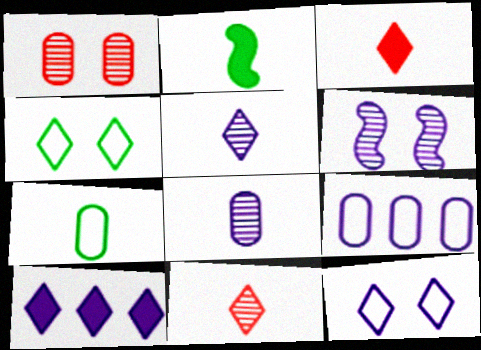[[4, 10, 11], 
[5, 10, 12]]